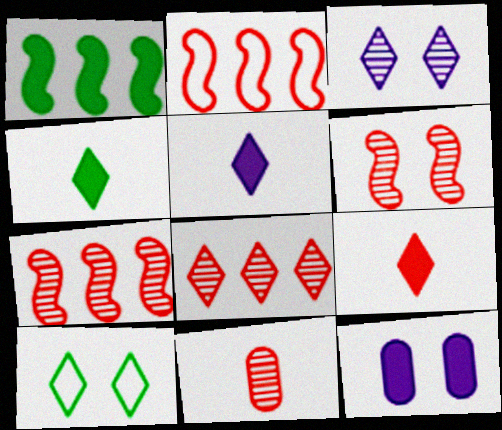[[1, 9, 12], 
[4, 5, 9], 
[5, 8, 10], 
[6, 8, 11], 
[6, 10, 12]]